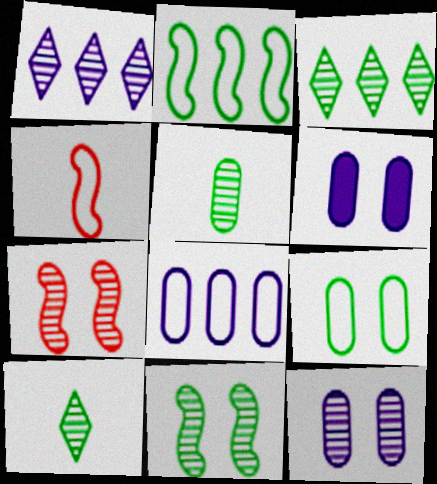[[1, 5, 7], 
[3, 4, 6], 
[3, 5, 11]]